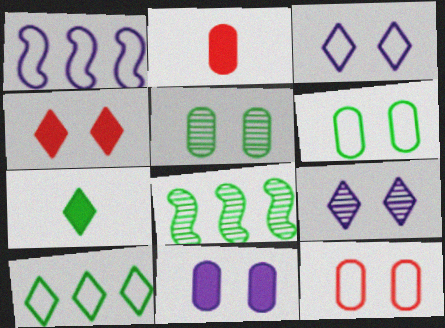[[2, 3, 8], 
[5, 11, 12], 
[6, 7, 8]]